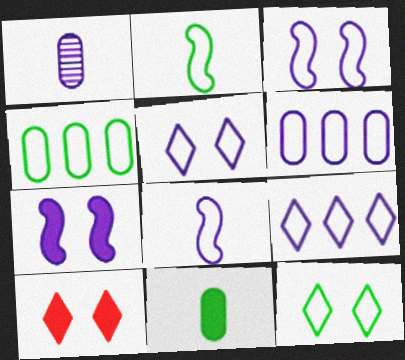[[1, 7, 9], 
[2, 4, 12], 
[5, 6, 8]]